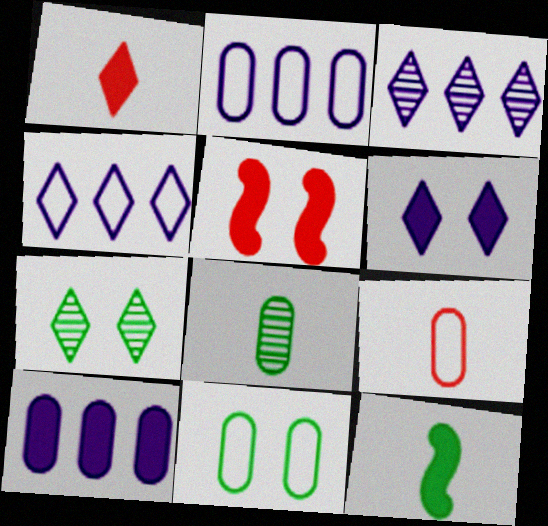[[1, 4, 7], 
[2, 9, 11], 
[4, 5, 8]]